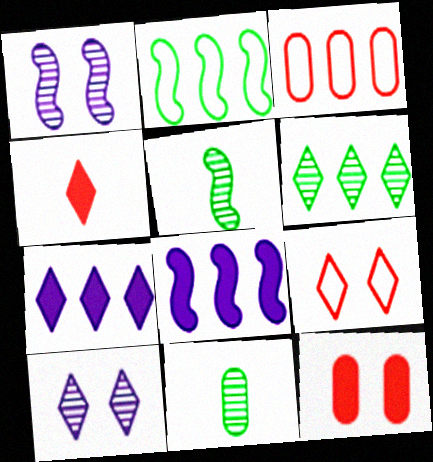[[3, 6, 8], 
[8, 9, 11]]